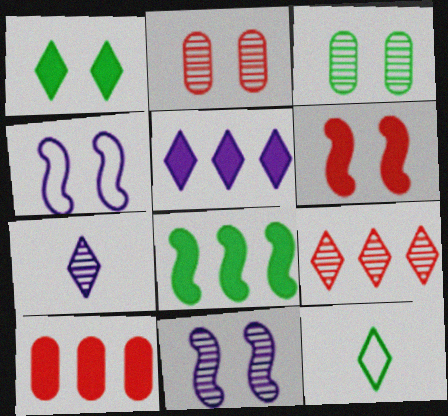[[1, 2, 4], 
[3, 8, 12], 
[5, 8, 10], 
[10, 11, 12]]